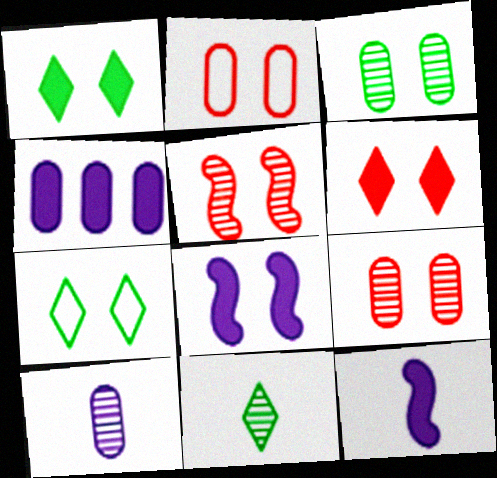[[2, 5, 6], 
[7, 8, 9]]